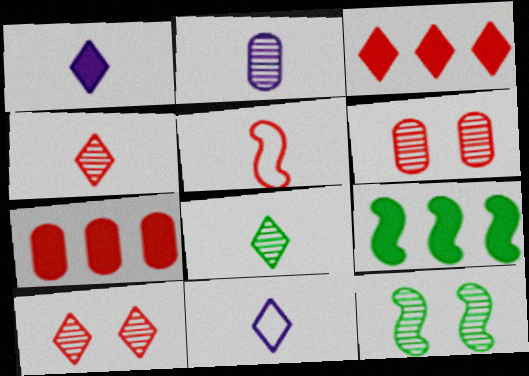[[3, 5, 6], 
[5, 7, 10], 
[6, 9, 11], 
[7, 11, 12]]